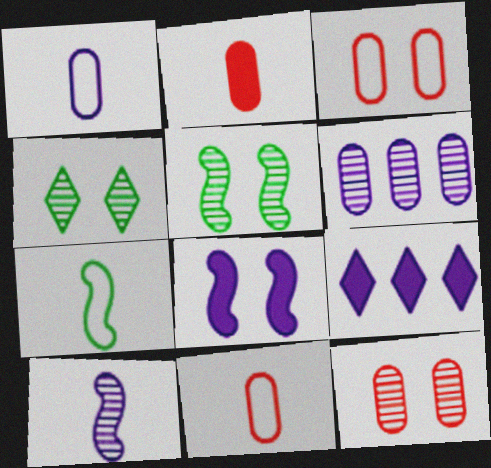[[3, 4, 8], 
[5, 9, 11], 
[7, 9, 12]]